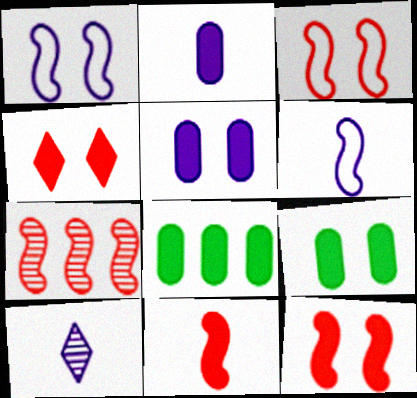[[2, 6, 10], 
[3, 7, 11], 
[3, 8, 10]]